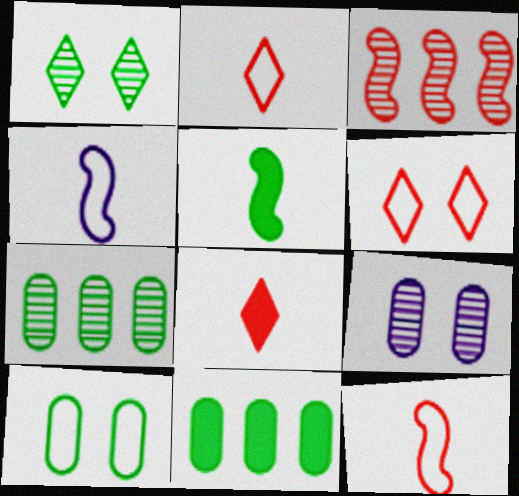[]